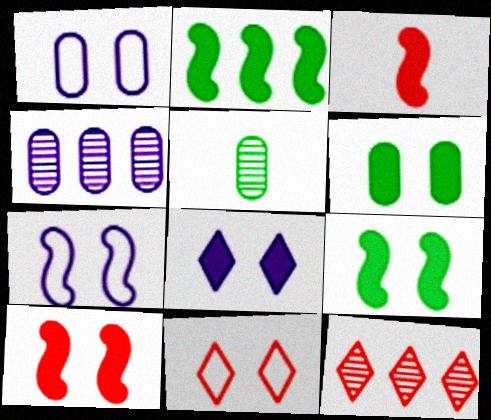[[6, 8, 10]]